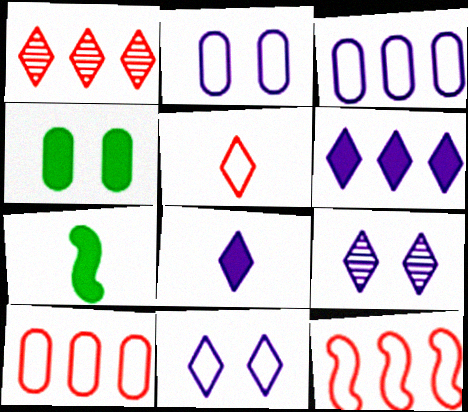[[1, 2, 7], 
[7, 9, 10]]